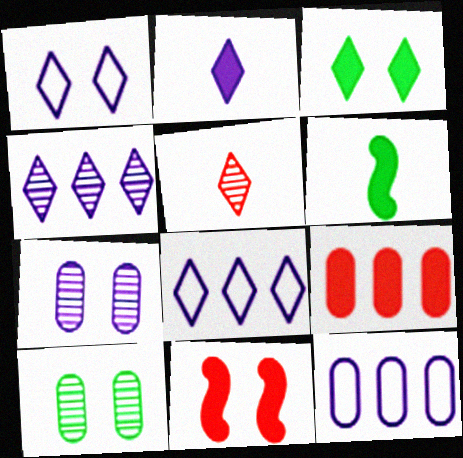[[1, 2, 4], 
[1, 10, 11], 
[3, 5, 8]]